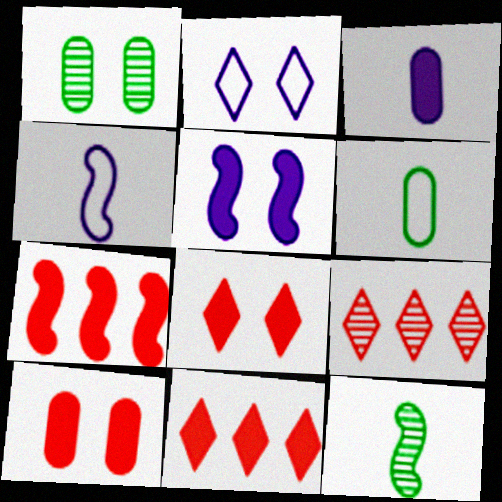[[1, 4, 11], 
[5, 6, 9]]